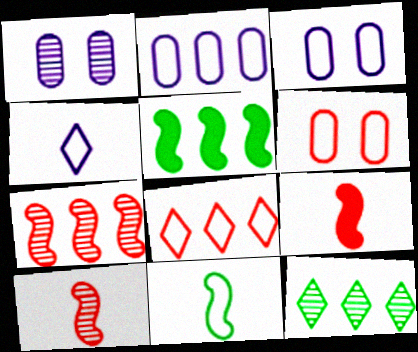[[1, 10, 12], 
[3, 8, 11], 
[3, 9, 12]]